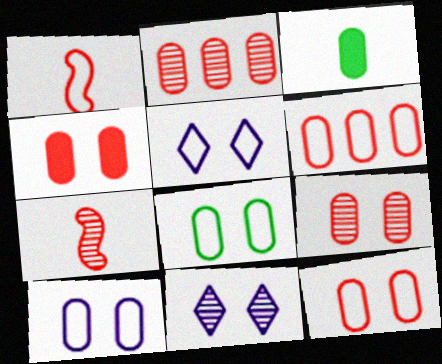[[2, 3, 10], 
[4, 9, 12], 
[8, 10, 12]]